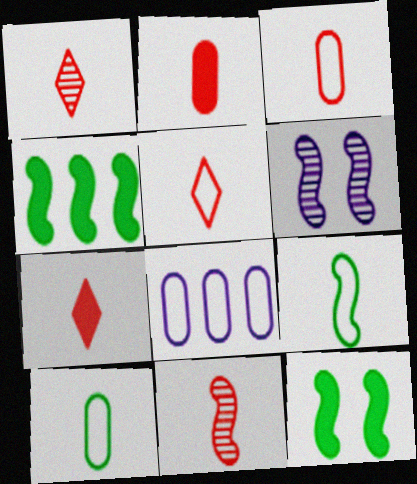[[1, 5, 7], 
[1, 8, 12], 
[2, 5, 11], 
[3, 7, 11]]